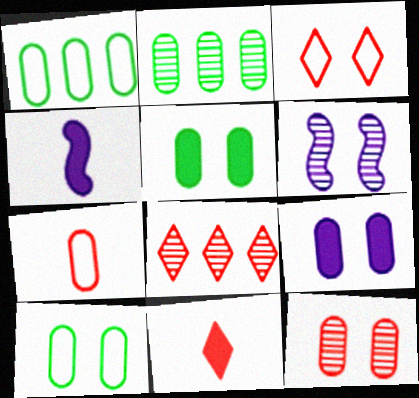[[1, 6, 11], 
[2, 3, 4], 
[2, 7, 9], 
[3, 5, 6], 
[3, 8, 11], 
[4, 8, 10], 
[9, 10, 12]]